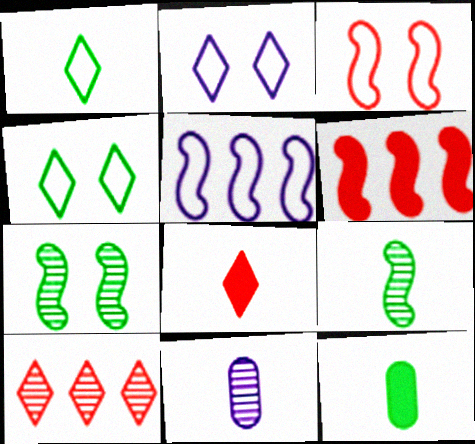[[1, 9, 12], 
[4, 6, 11], 
[7, 10, 11]]